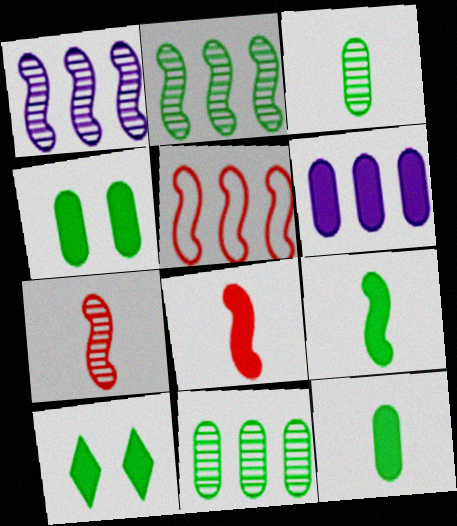[[6, 8, 10]]